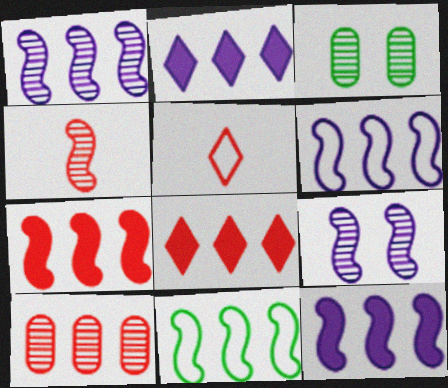[[1, 6, 12], 
[1, 7, 11], 
[2, 10, 11], 
[3, 5, 12]]